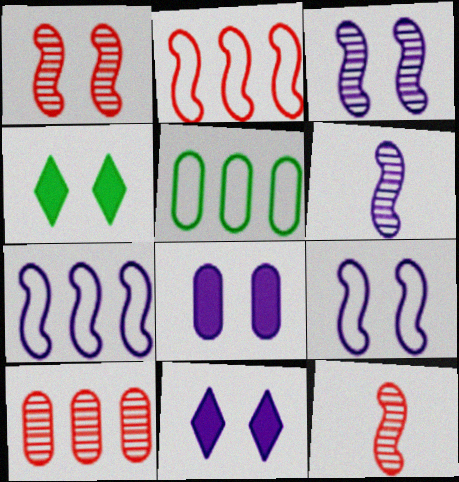[[5, 11, 12]]